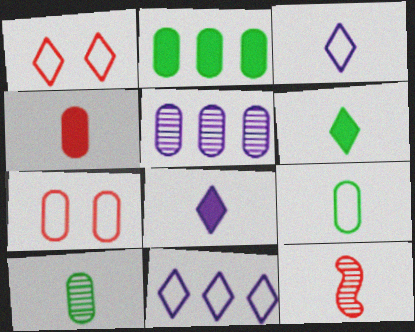[[8, 9, 12]]